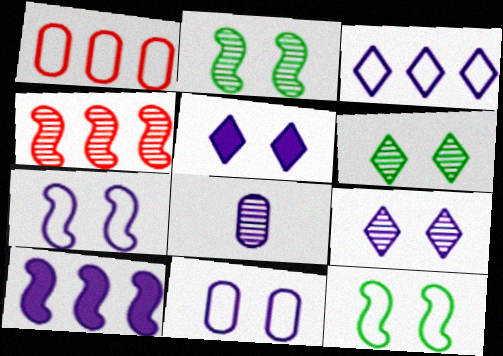[[4, 6, 8]]